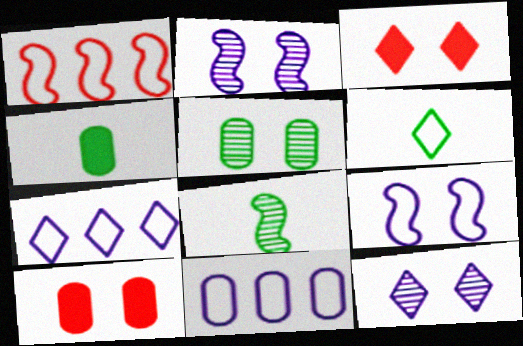[[1, 4, 12], 
[3, 5, 9], 
[3, 8, 11], 
[4, 6, 8], 
[7, 8, 10]]